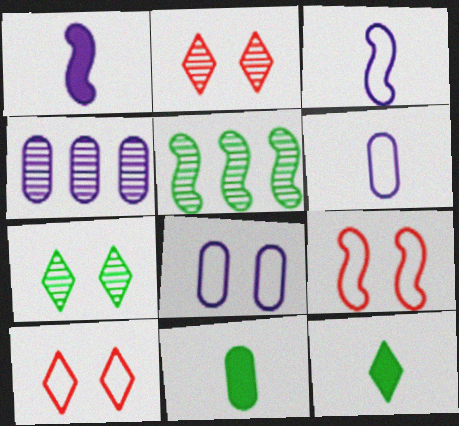[[1, 5, 9], 
[4, 9, 12]]